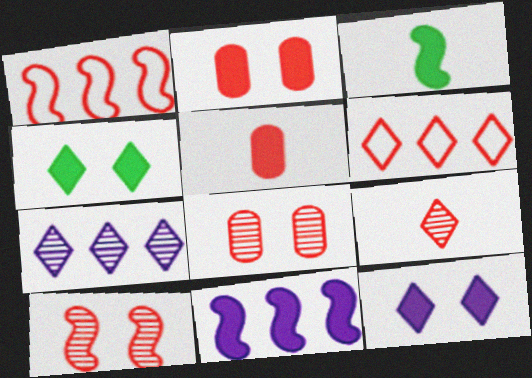[[1, 2, 9], 
[4, 5, 11], 
[5, 6, 10]]